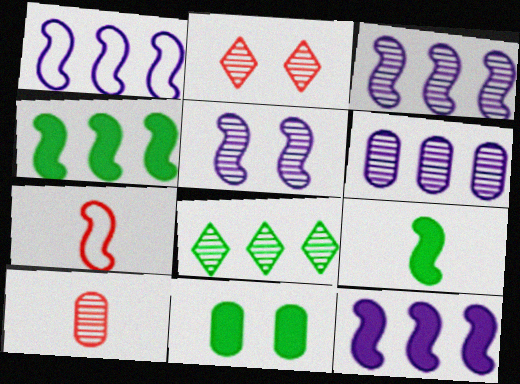[[1, 3, 12], 
[4, 5, 7], 
[5, 8, 10]]